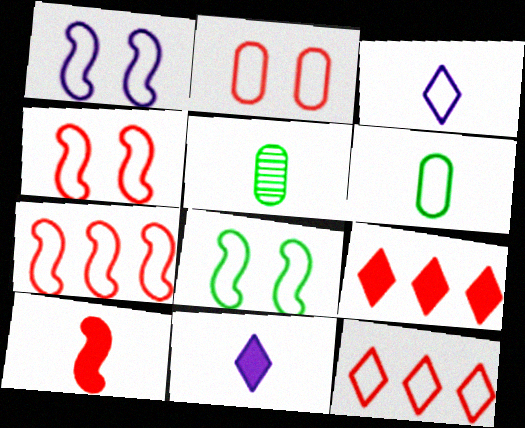[[1, 4, 8], 
[1, 5, 9], 
[1, 6, 12], 
[3, 5, 10]]